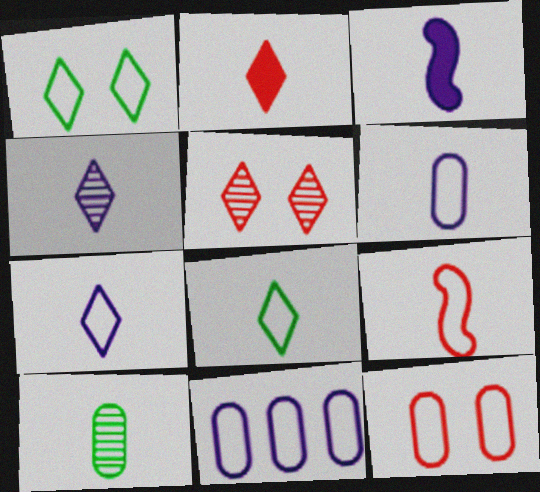[[1, 9, 11], 
[2, 4, 8], 
[3, 4, 6], 
[6, 8, 9]]